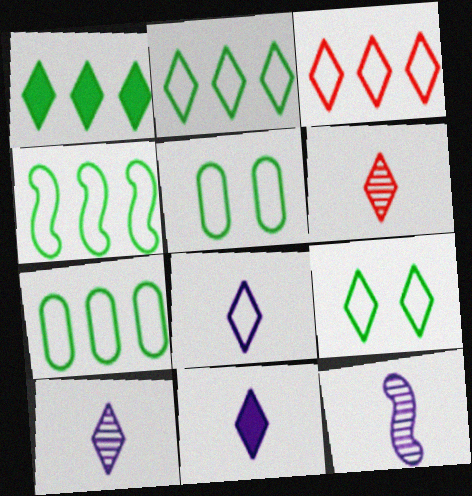[[2, 4, 7], 
[3, 8, 9], 
[8, 10, 11]]